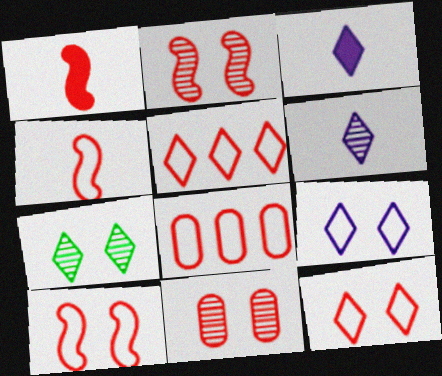[[1, 5, 11], 
[3, 5, 7], 
[4, 8, 12]]